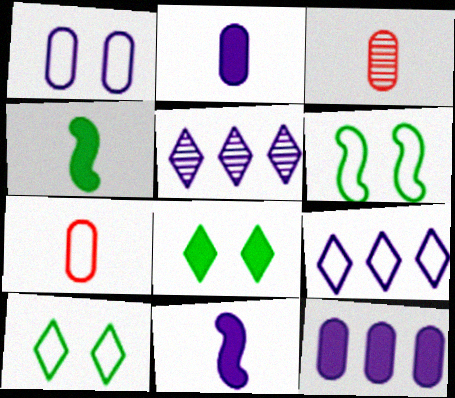[[1, 5, 11], 
[6, 7, 9]]